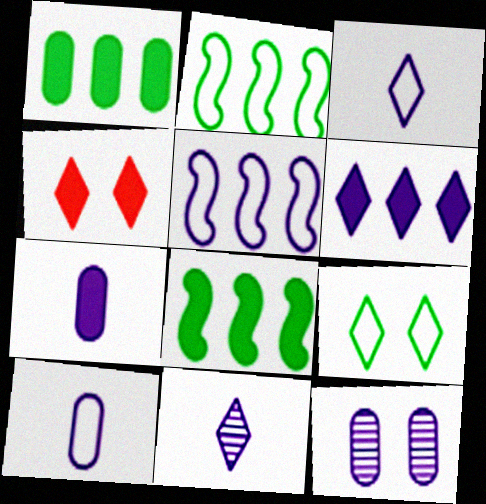[[4, 7, 8]]